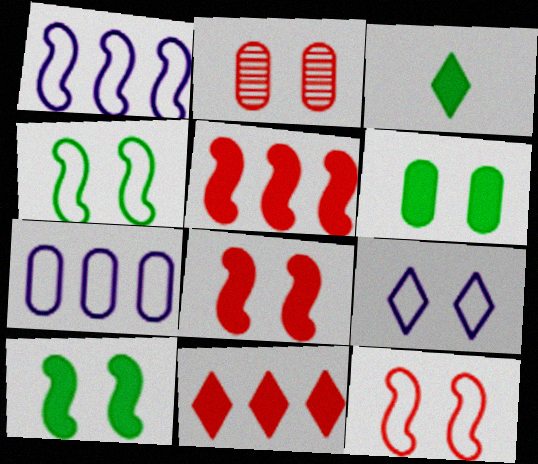[[1, 2, 3], 
[2, 9, 10]]